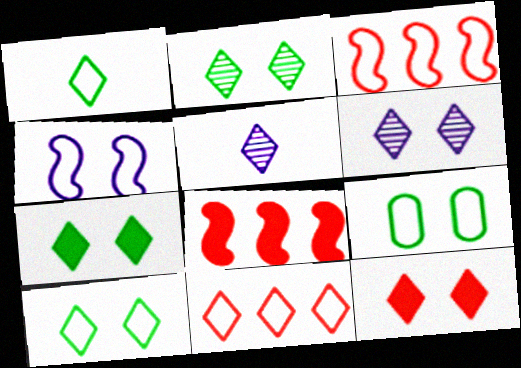[[2, 7, 10], 
[5, 7, 11], 
[5, 8, 9], 
[6, 10, 12]]